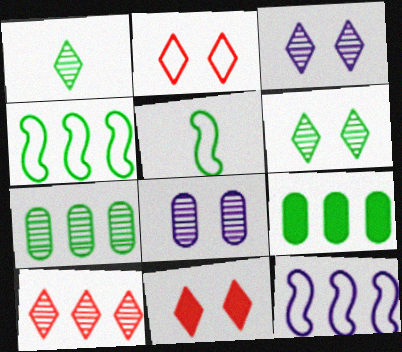[[1, 3, 10], 
[5, 6, 9], 
[9, 10, 12]]